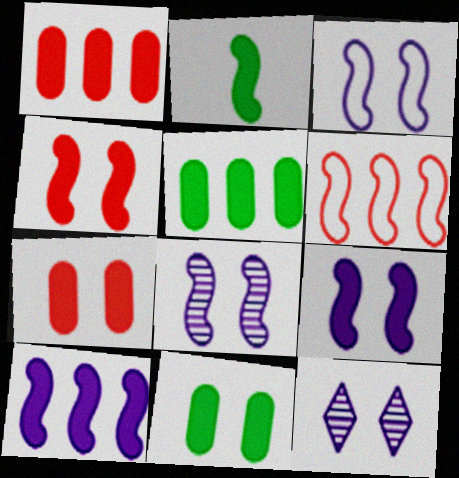[[2, 4, 10], 
[2, 6, 8], 
[3, 8, 9]]